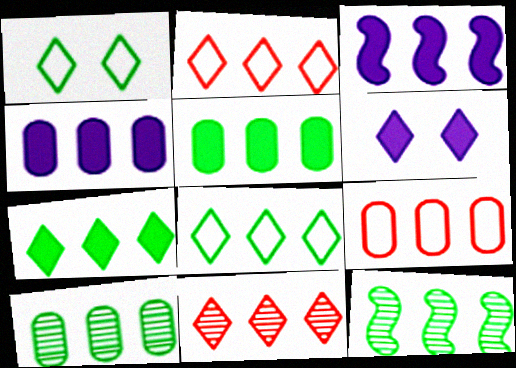[[2, 3, 10], 
[2, 4, 12], 
[4, 9, 10], 
[5, 8, 12]]